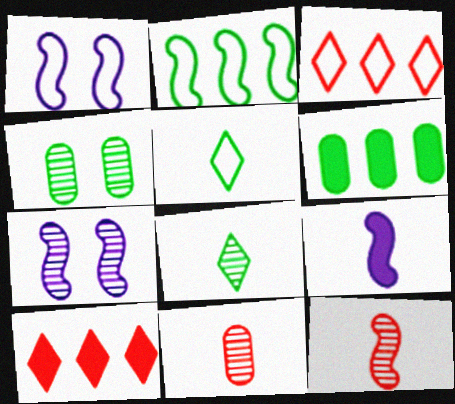[[3, 4, 9], 
[5, 9, 11]]